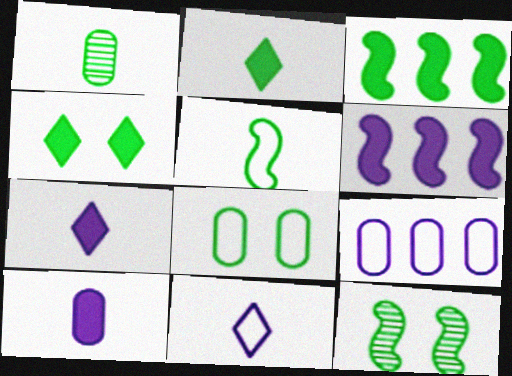[[1, 2, 5], 
[3, 5, 12], 
[4, 8, 12]]